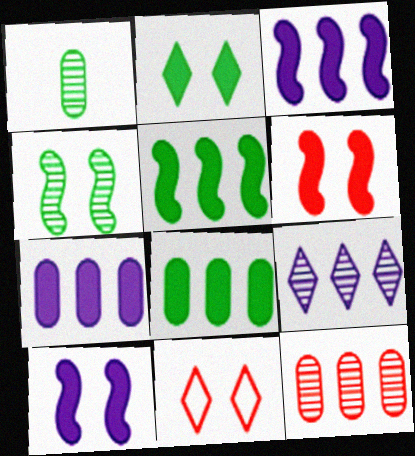[[1, 3, 11]]